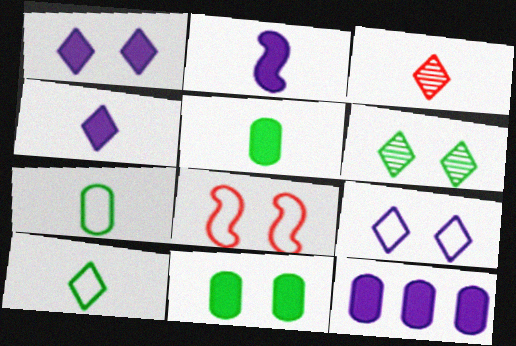[[1, 2, 12], 
[2, 3, 7], 
[3, 4, 10]]